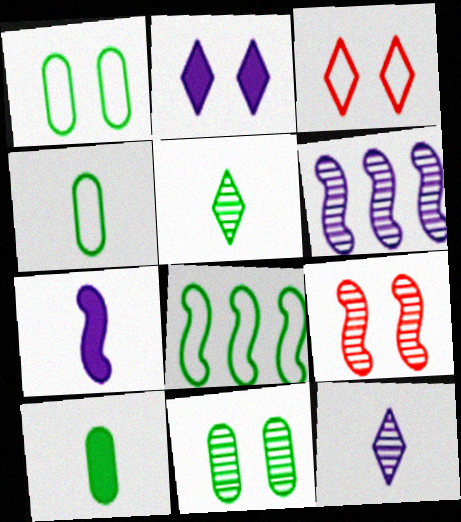[[1, 2, 9], 
[3, 6, 10], 
[7, 8, 9]]